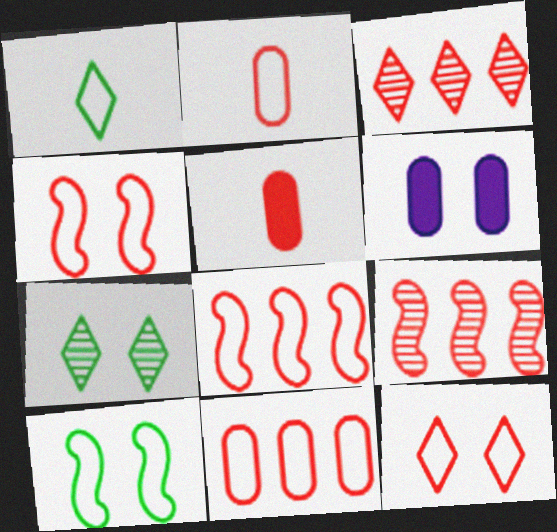[[1, 6, 9], 
[2, 8, 12], 
[3, 4, 5], 
[4, 6, 7], 
[5, 9, 12]]